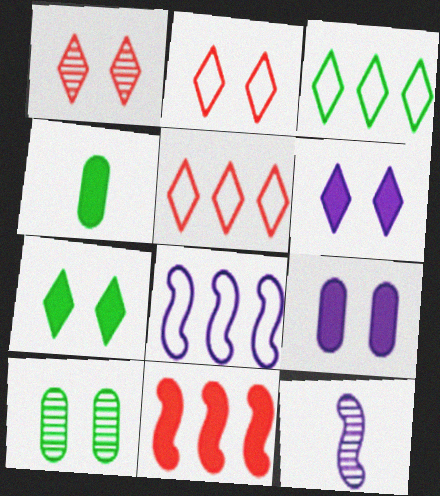[[1, 4, 8], 
[4, 6, 11]]